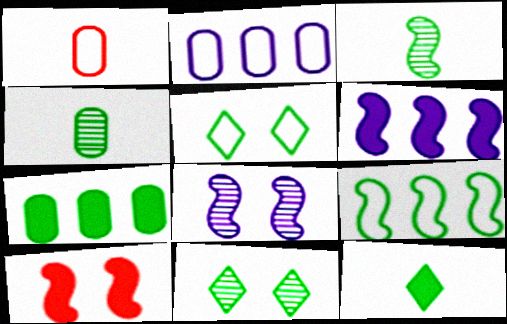[[1, 6, 11], 
[3, 5, 7]]